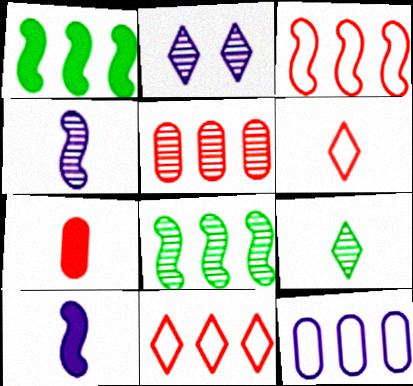[[2, 10, 12]]